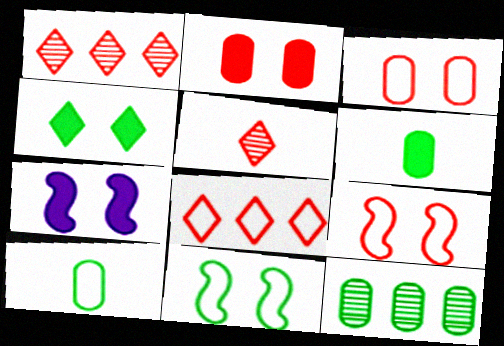[[1, 7, 10], 
[2, 4, 7]]